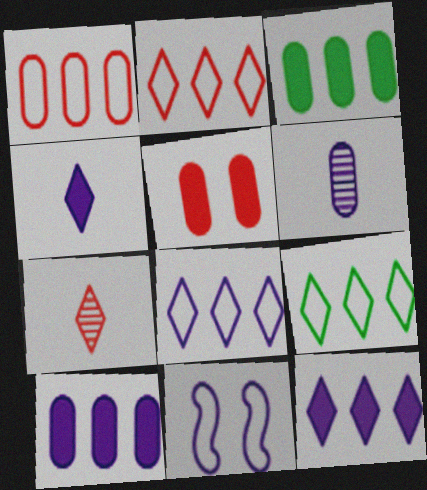[[2, 8, 9], 
[3, 7, 11], 
[6, 11, 12]]